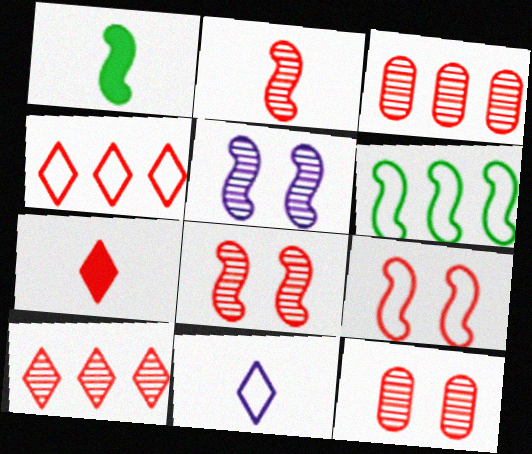[[2, 10, 12], 
[3, 7, 9]]